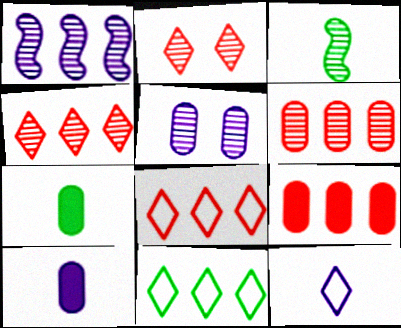[[1, 9, 11], 
[3, 4, 5]]